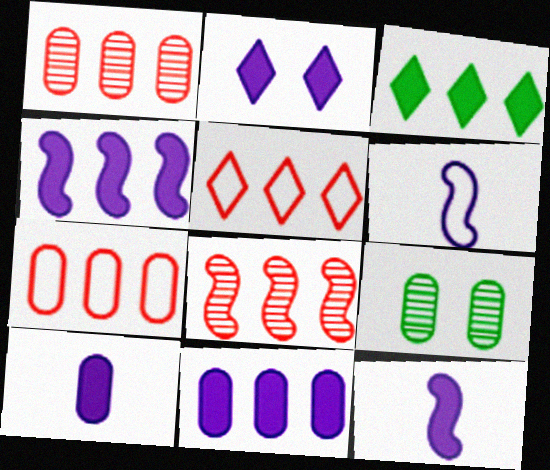[[2, 4, 10], 
[2, 11, 12], 
[5, 9, 12], 
[7, 9, 10]]